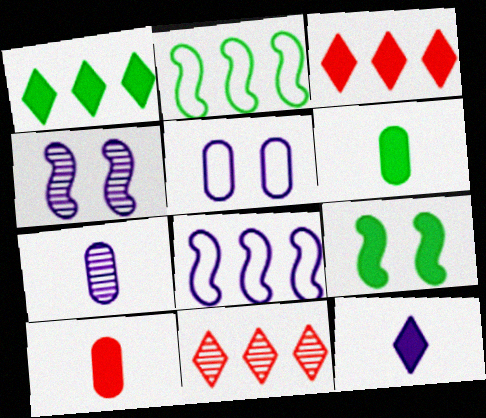[[1, 6, 9]]